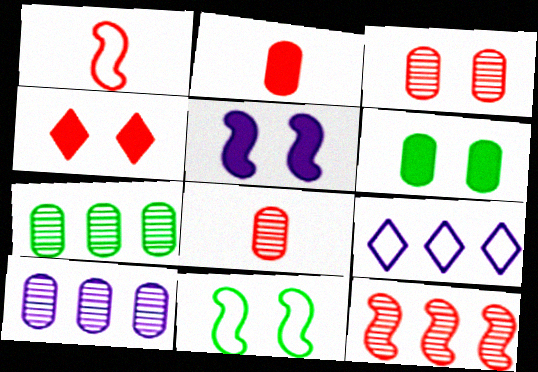[[4, 5, 6]]